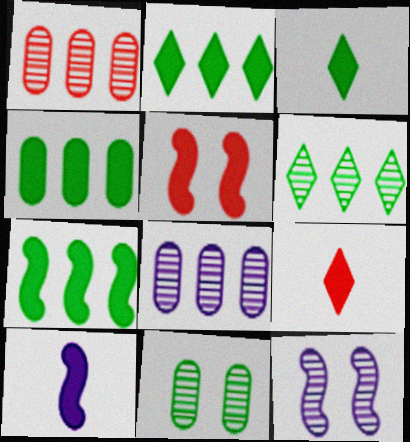[[2, 4, 7], 
[5, 7, 10]]